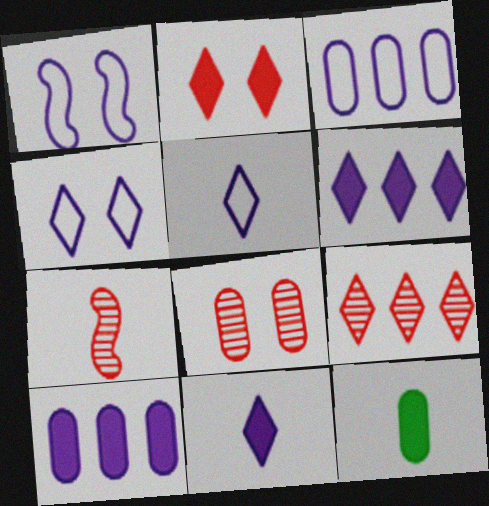[[1, 3, 5], 
[1, 9, 12], 
[3, 8, 12], 
[5, 7, 12], 
[7, 8, 9]]